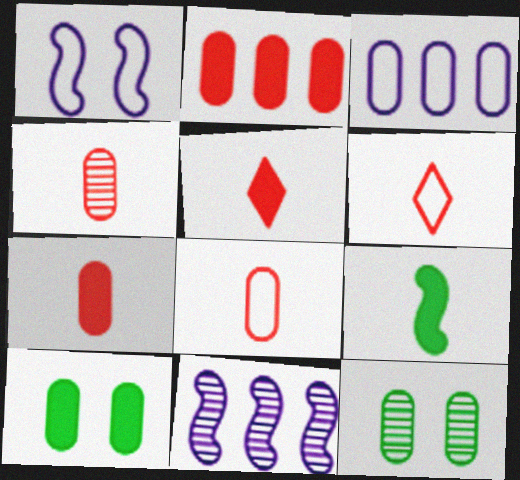[[3, 4, 10], 
[3, 7, 12], 
[4, 7, 8], 
[6, 10, 11]]